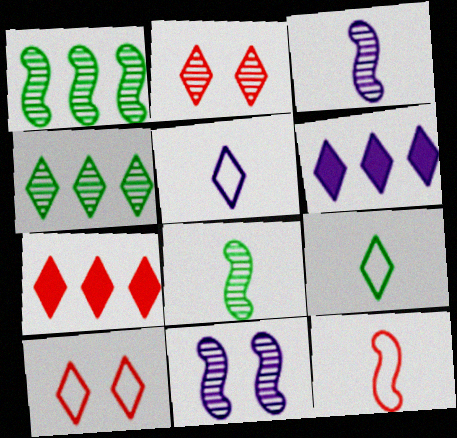[[2, 6, 9]]